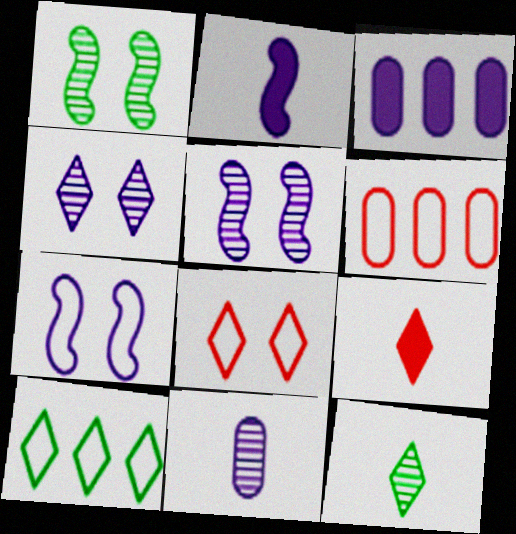[[4, 9, 10]]